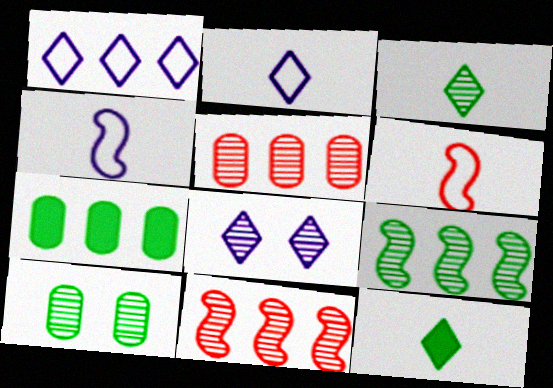[[1, 7, 11], 
[3, 9, 10], 
[6, 7, 8]]